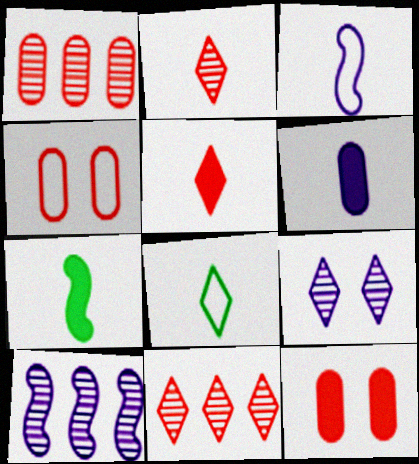[[5, 6, 7], 
[8, 10, 12]]